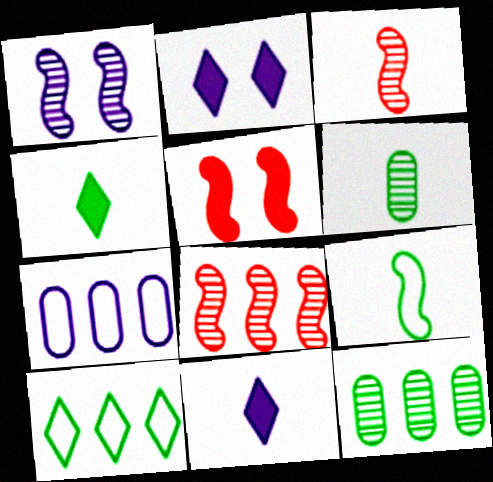[[1, 7, 11], 
[4, 6, 9]]